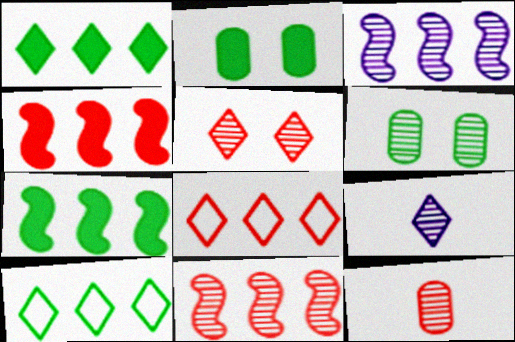[[5, 11, 12], 
[6, 9, 11]]